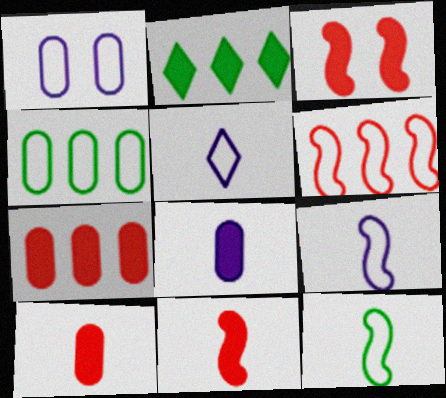[[2, 3, 8]]